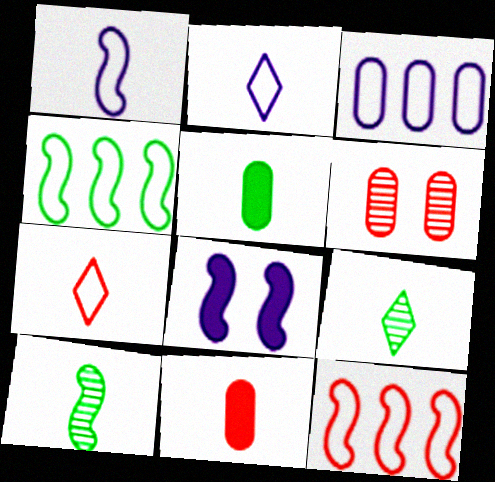[[1, 9, 11], 
[2, 10, 11], 
[3, 5, 6], 
[8, 10, 12]]